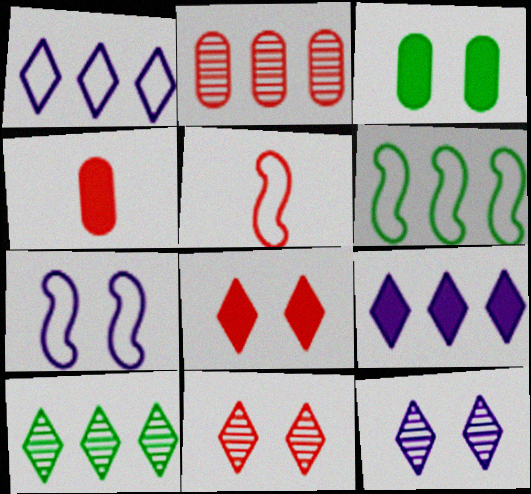[[2, 5, 8], 
[2, 6, 9], 
[3, 7, 11], 
[4, 6, 12], 
[4, 7, 10], 
[5, 6, 7]]